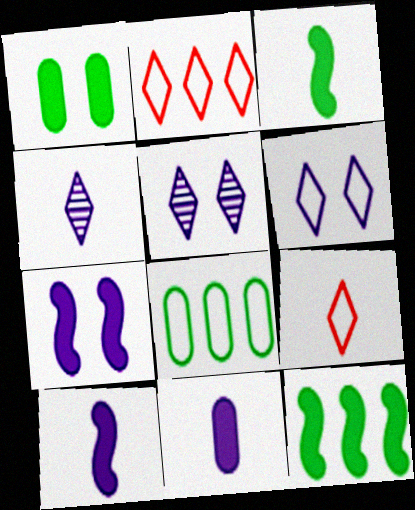[]